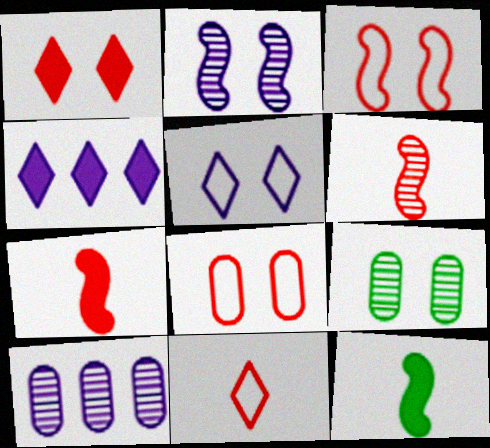[]